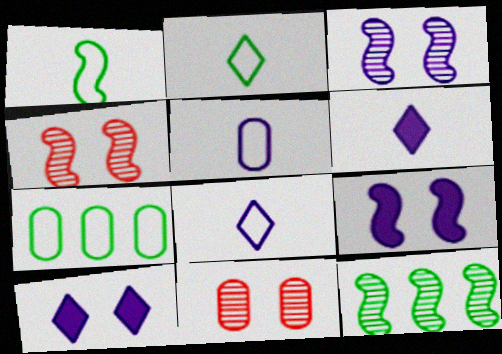[[4, 6, 7]]